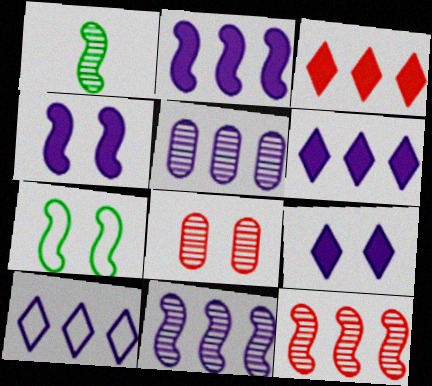[[2, 5, 10], 
[7, 8, 9]]